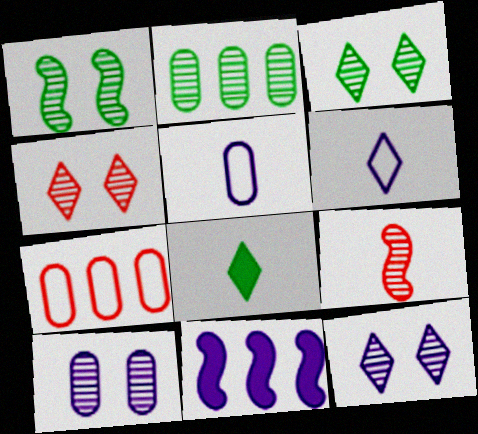[[1, 4, 10], 
[2, 9, 12], 
[3, 4, 12], 
[5, 8, 9], 
[5, 11, 12], 
[6, 10, 11]]